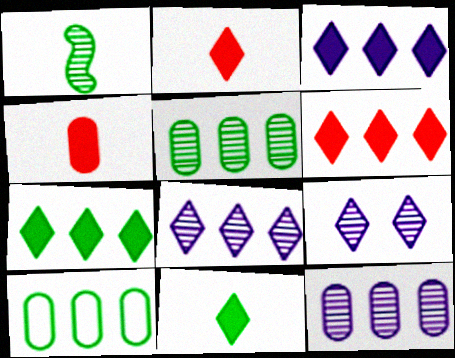[[3, 6, 7]]